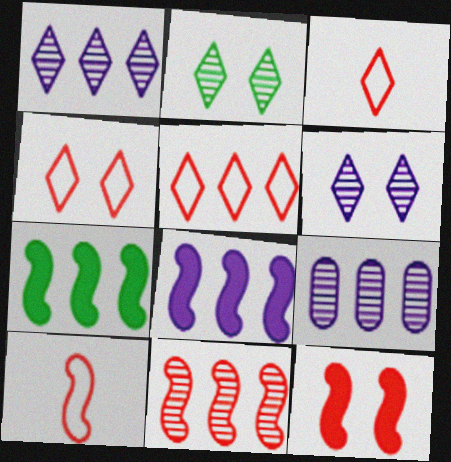[[3, 4, 5], 
[5, 7, 9], 
[10, 11, 12]]